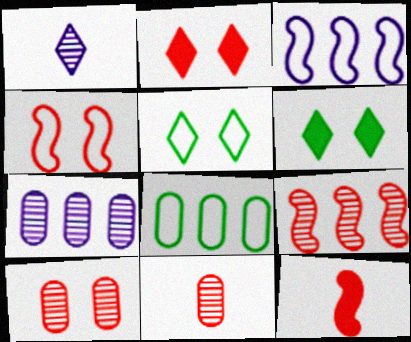[[2, 4, 10], 
[3, 6, 11], 
[4, 9, 12], 
[5, 7, 12]]